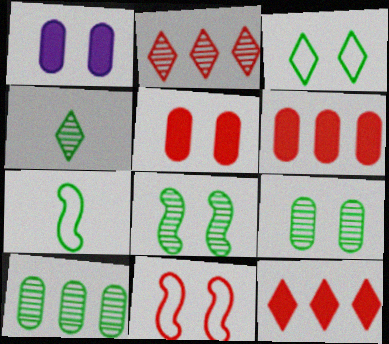[[1, 2, 7], 
[4, 8, 10]]